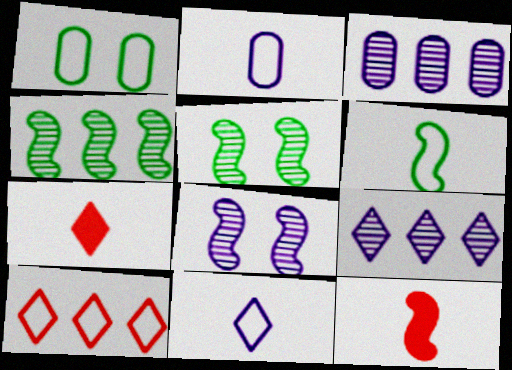[[1, 9, 12]]